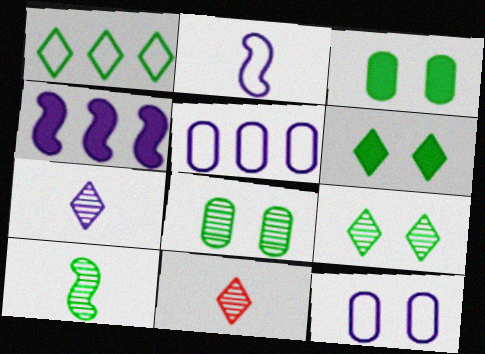[[1, 3, 10], 
[4, 7, 12]]